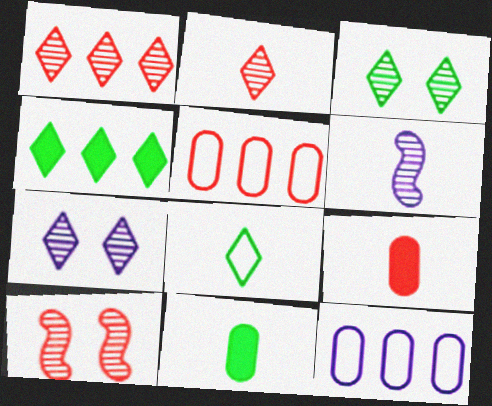[[3, 4, 8], 
[6, 8, 9]]